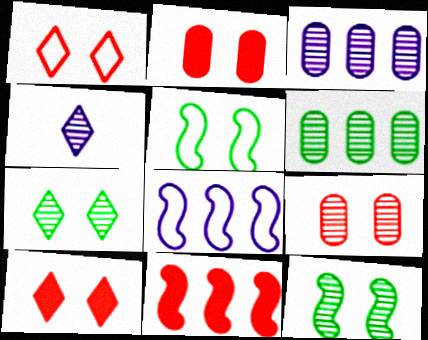[]